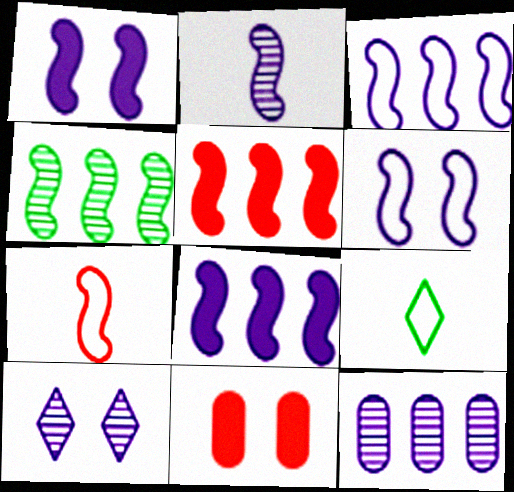[[1, 2, 3], 
[1, 4, 7], 
[2, 6, 8], 
[2, 10, 12], 
[3, 4, 5]]